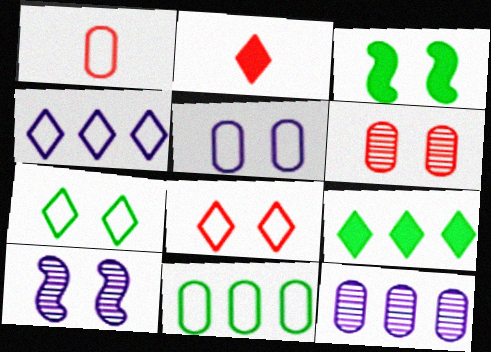[[1, 5, 11], 
[1, 9, 10], 
[2, 10, 11]]